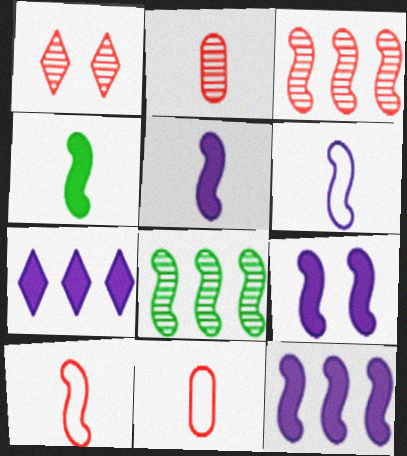[[1, 2, 3], 
[5, 9, 12], 
[8, 9, 10]]